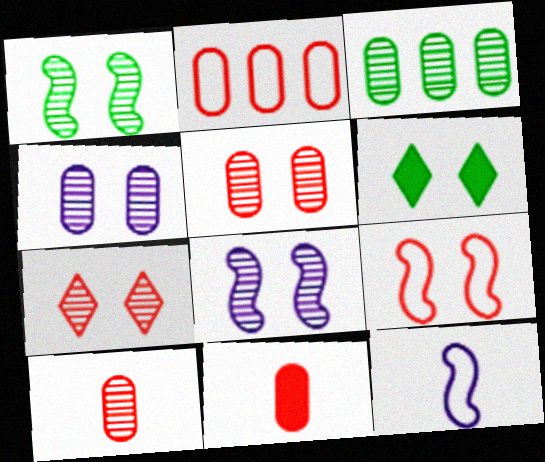[[1, 4, 7], 
[2, 5, 11], 
[3, 4, 10], 
[4, 6, 9]]